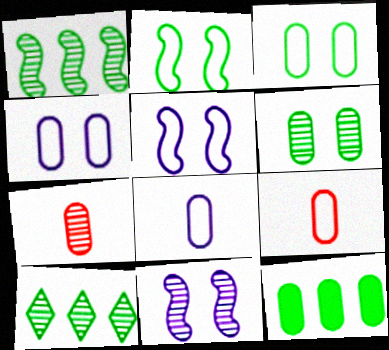[[4, 7, 12], 
[7, 10, 11]]